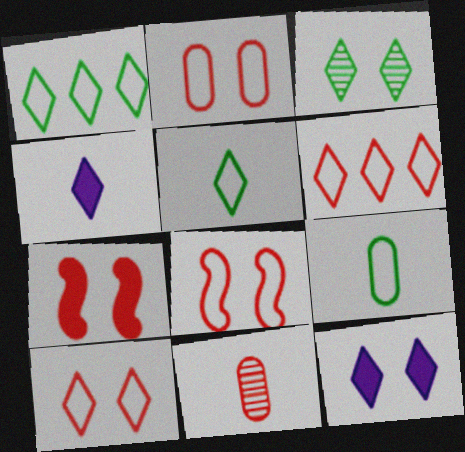[[2, 8, 10], 
[3, 4, 6], 
[3, 10, 12], 
[6, 7, 11]]